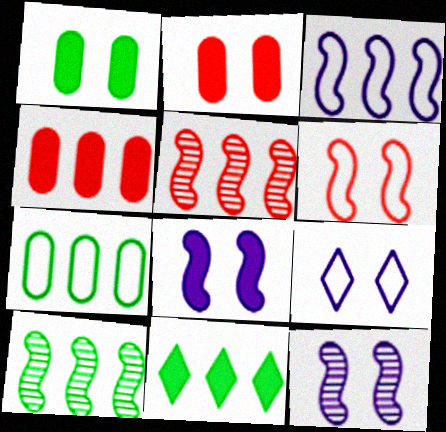[[7, 10, 11]]